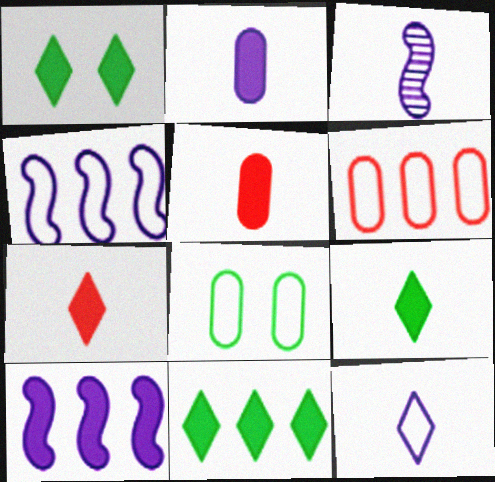[[1, 3, 6], 
[1, 5, 10], 
[1, 9, 11], 
[2, 3, 12]]